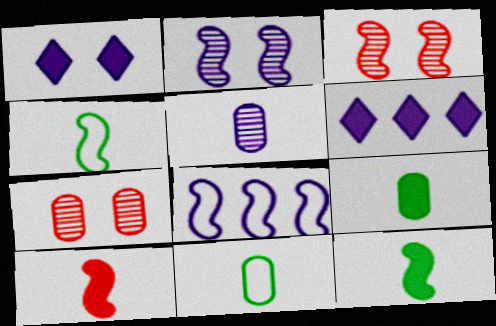[[1, 5, 8], 
[3, 6, 11], 
[3, 8, 12], 
[4, 6, 7]]